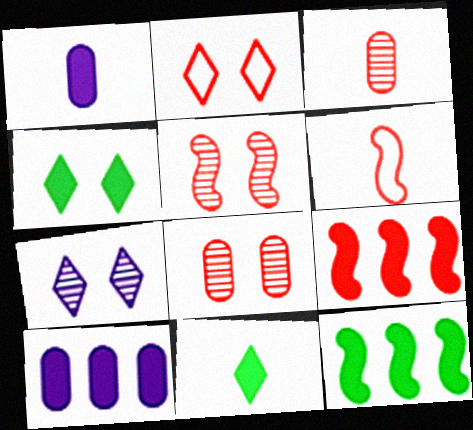[[1, 4, 9], 
[2, 3, 9], 
[2, 4, 7], 
[5, 6, 9]]